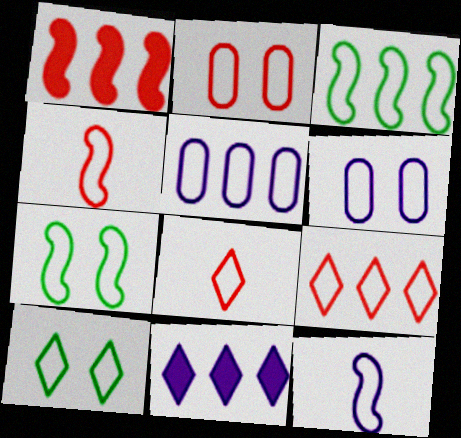[[2, 4, 9], 
[3, 5, 9], 
[3, 6, 8], 
[4, 5, 10], 
[5, 7, 8]]